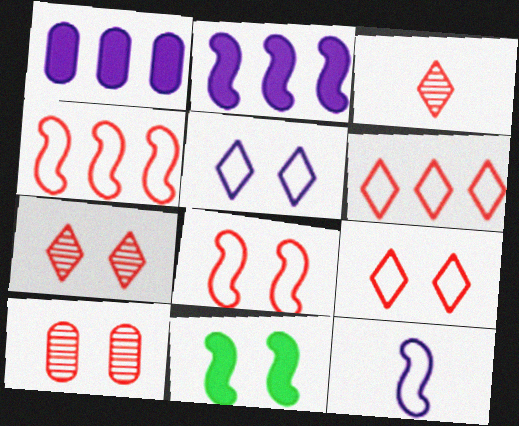[[5, 10, 11]]